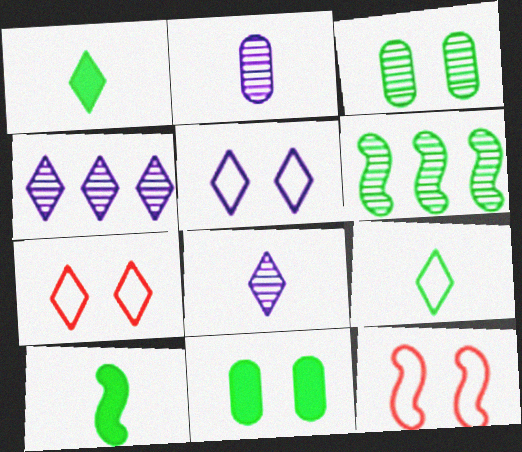[[1, 4, 7], 
[6, 9, 11]]